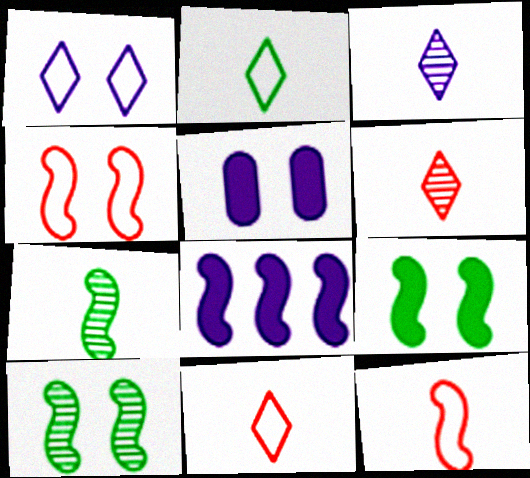[[4, 7, 8], 
[8, 10, 12]]